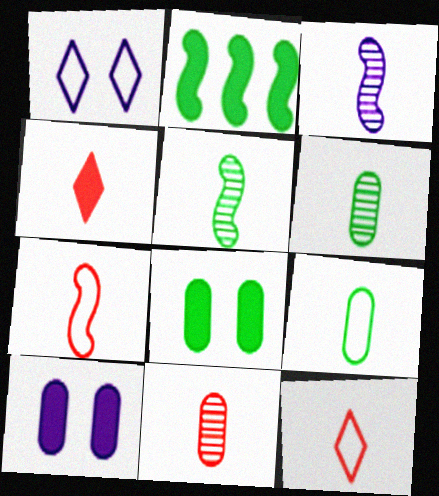[[1, 2, 11], 
[2, 4, 10], 
[3, 4, 9], 
[4, 7, 11]]